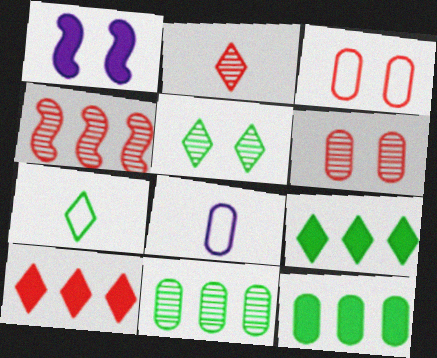[[1, 3, 5], 
[2, 4, 6], 
[5, 7, 9], 
[6, 8, 12]]